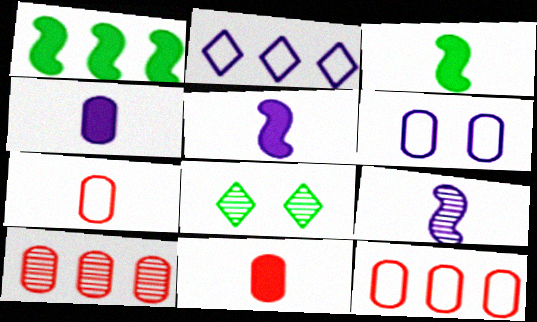[[1, 2, 10], 
[5, 8, 12], 
[8, 9, 10]]